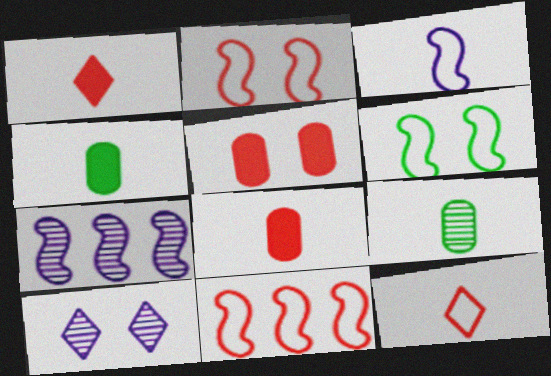[[1, 3, 9], 
[3, 6, 11], 
[4, 10, 11], 
[5, 6, 10]]